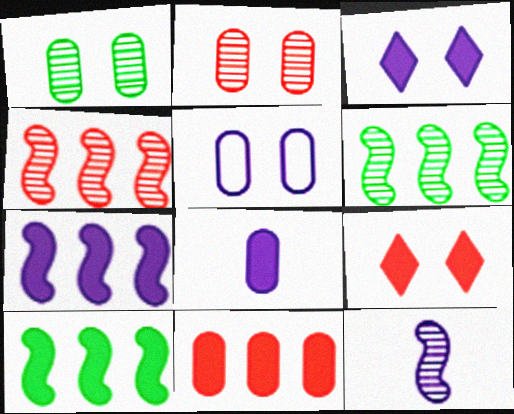[[3, 7, 8], 
[8, 9, 10]]